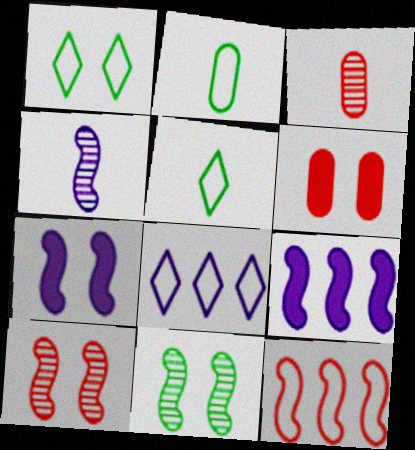[[1, 3, 9]]